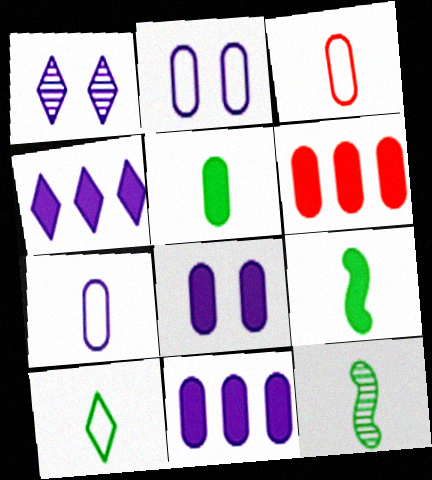[[5, 6, 8], 
[5, 10, 12]]